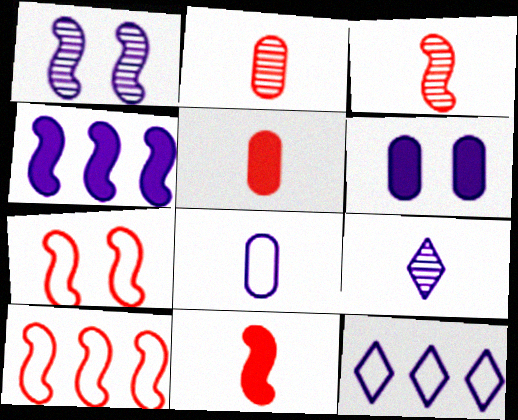[]